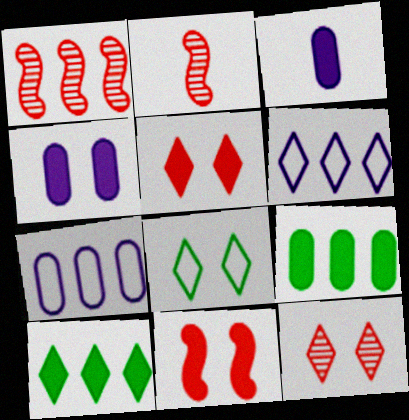[[1, 3, 8], 
[1, 6, 9], 
[1, 7, 10], 
[3, 10, 11]]